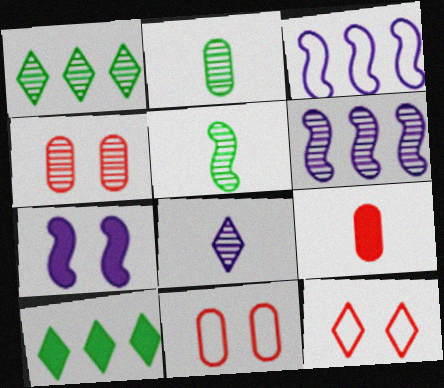[[7, 9, 10], 
[8, 10, 12]]